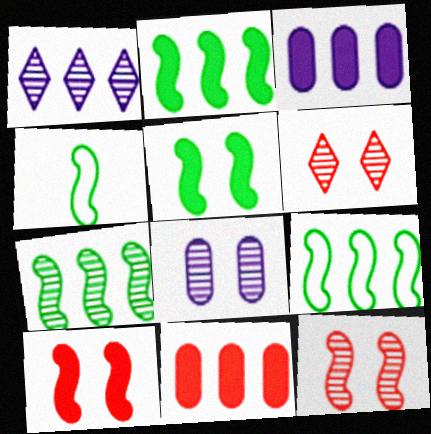[[1, 9, 11], 
[2, 7, 9], 
[3, 4, 6], 
[4, 5, 7]]